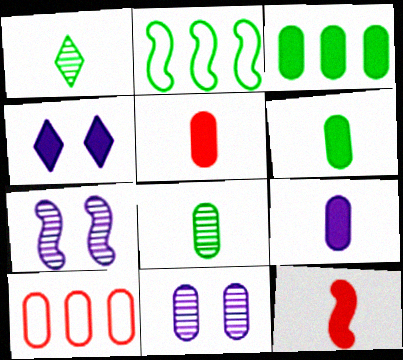[[2, 7, 12], 
[3, 4, 12], 
[5, 6, 9], 
[6, 10, 11]]